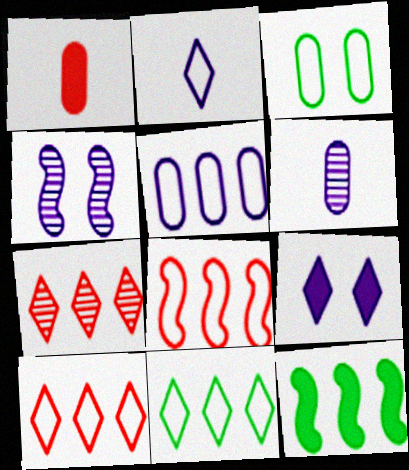[[1, 4, 11], 
[1, 9, 12], 
[2, 3, 8], 
[5, 7, 12], 
[5, 8, 11]]